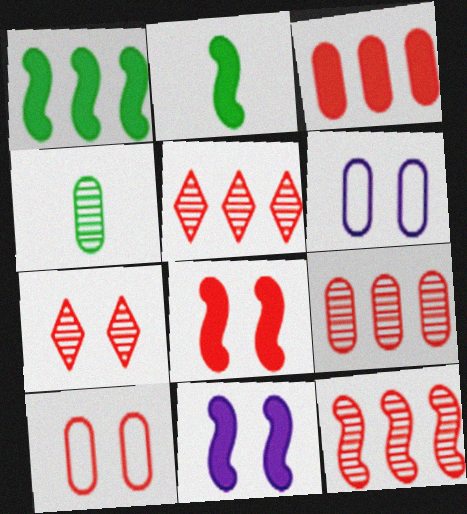[[2, 5, 6], 
[3, 4, 6], 
[5, 9, 12], 
[7, 8, 10]]